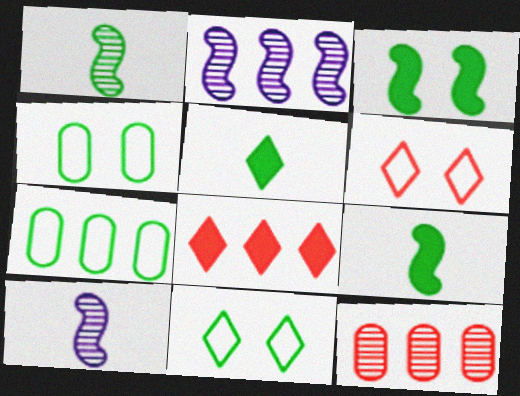[[2, 7, 8], 
[4, 8, 10]]